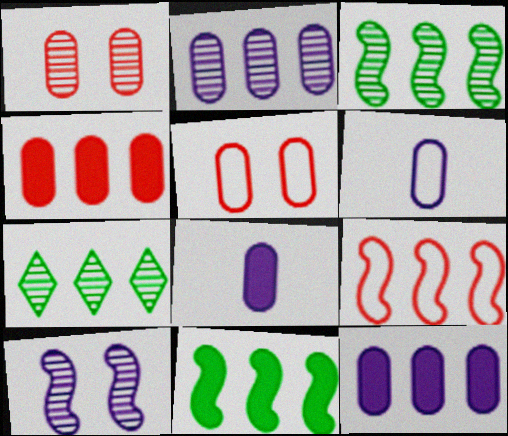[[7, 9, 12]]